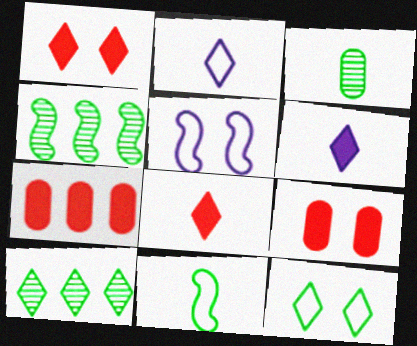[[1, 2, 10], 
[2, 4, 9]]